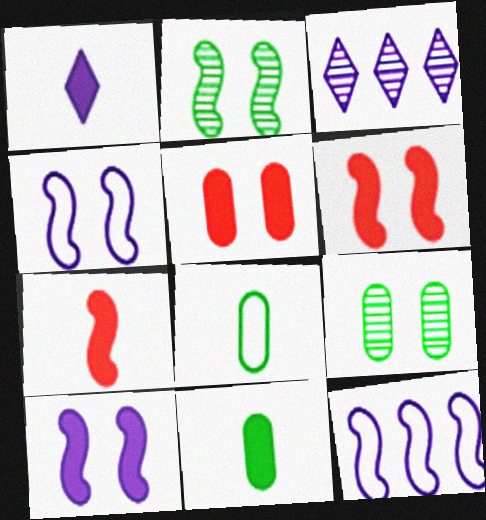[[1, 7, 11], 
[2, 4, 6], 
[2, 7, 12], 
[3, 6, 8]]